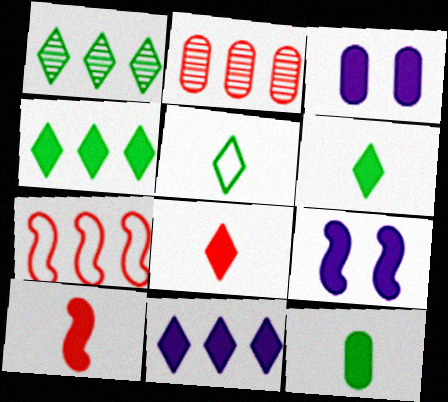[[2, 5, 9], 
[3, 4, 10]]